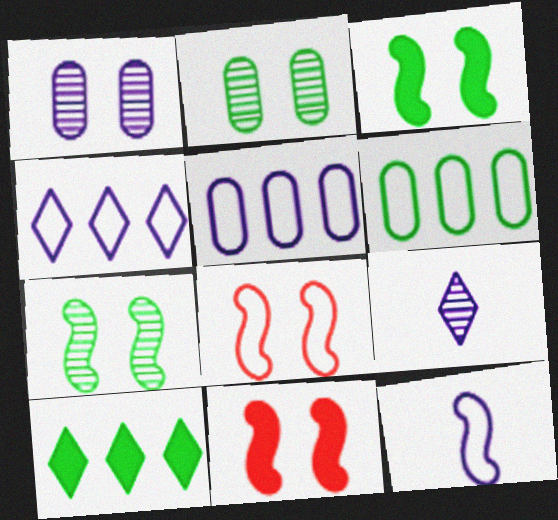[[6, 9, 11]]